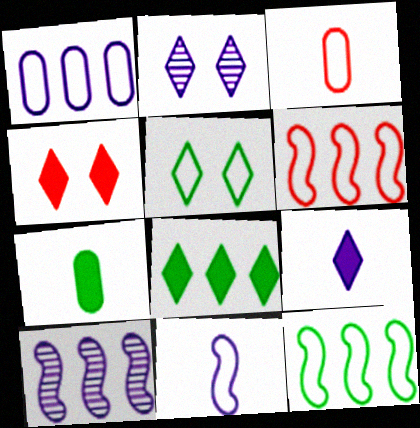[[2, 4, 5], 
[2, 6, 7], 
[4, 8, 9]]